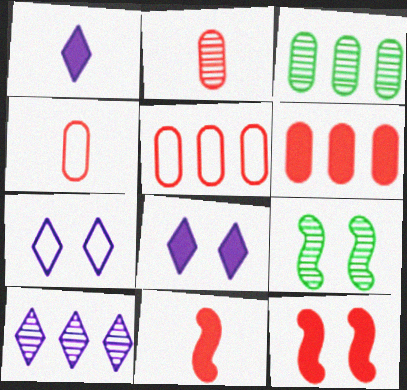[[1, 5, 9], 
[1, 7, 10], 
[2, 9, 10], 
[3, 7, 11]]